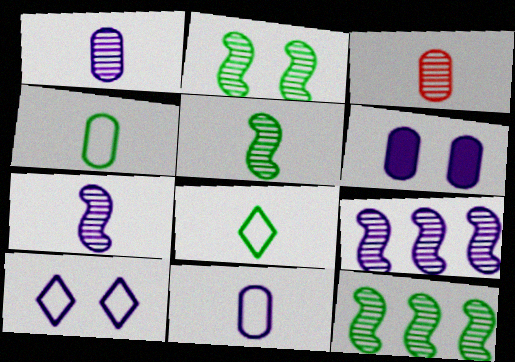[[2, 5, 12]]